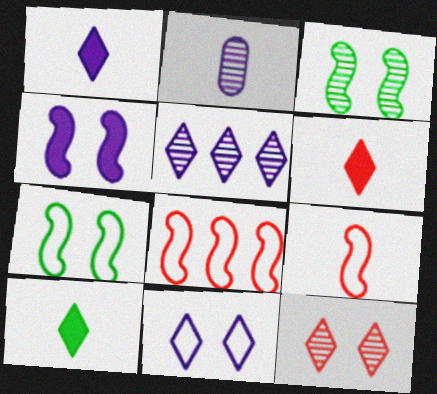[[1, 5, 11], 
[1, 6, 10], 
[2, 9, 10]]